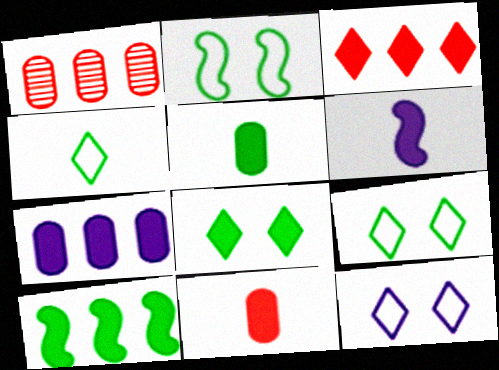[[1, 6, 9], 
[3, 7, 10], 
[5, 8, 10]]